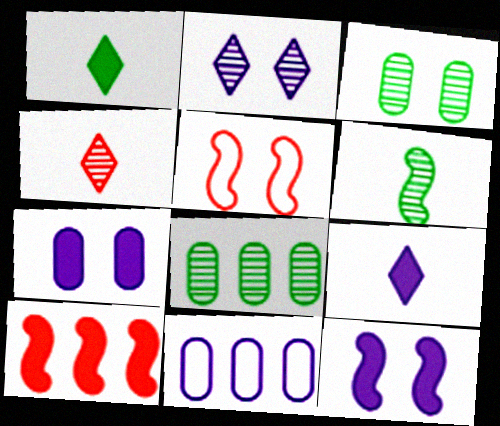[[1, 7, 10], 
[5, 8, 9]]